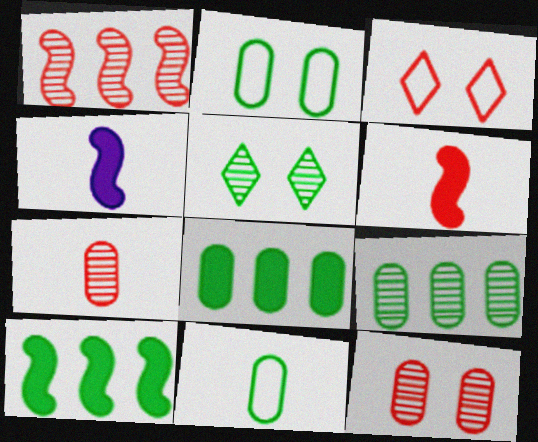[[3, 4, 9], 
[5, 10, 11]]